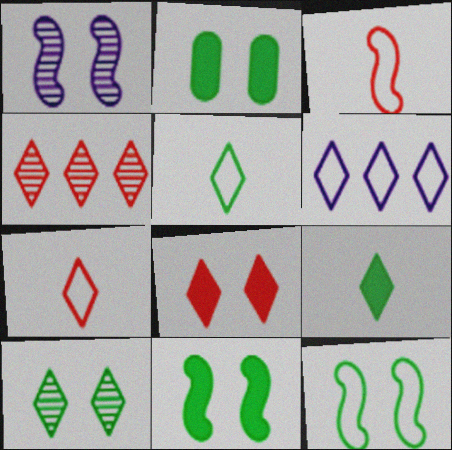[[2, 10, 12], 
[4, 7, 8]]